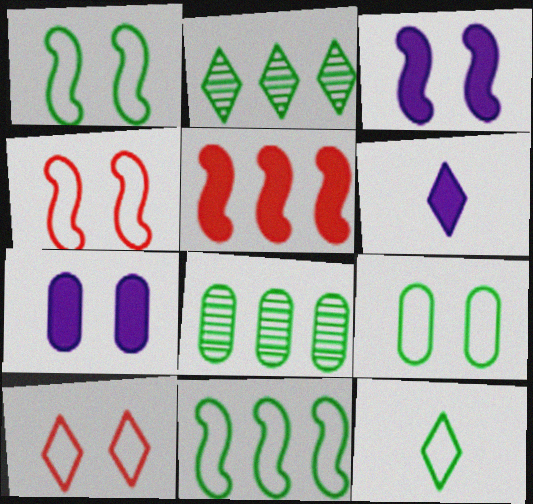[[2, 6, 10], 
[4, 6, 8], 
[9, 11, 12]]